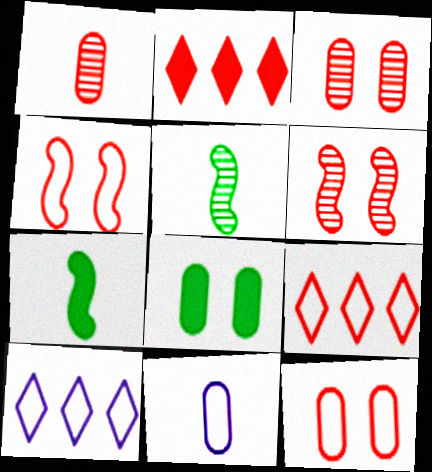[[1, 2, 4], 
[3, 7, 10]]